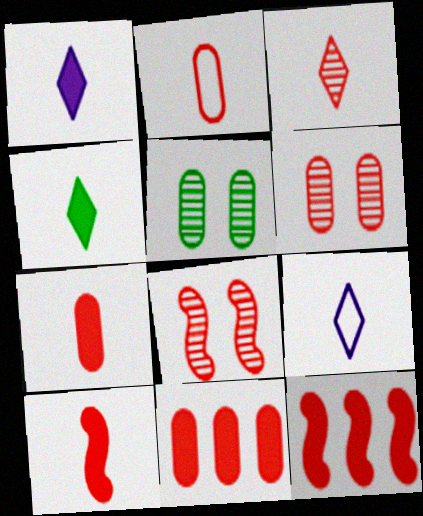[[2, 3, 10], 
[2, 6, 11], 
[3, 4, 9], 
[5, 9, 12]]